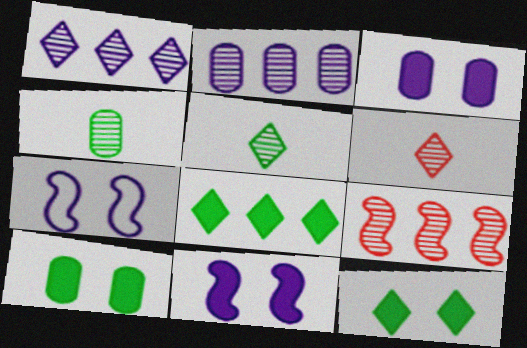[]